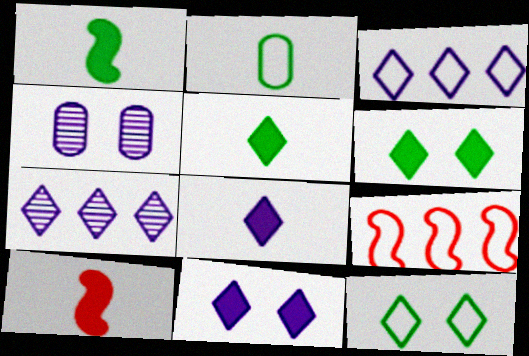[[4, 5, 9]]